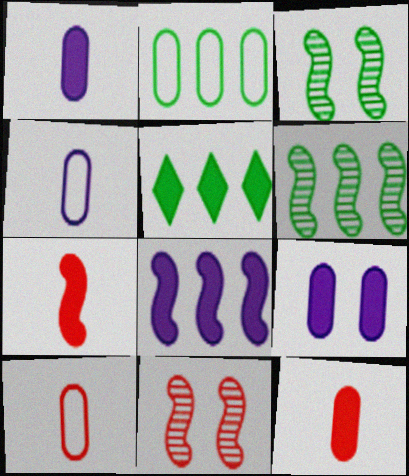[[2, 5, 6], 
[4, 5, 11], 
[5, 7, 9]]